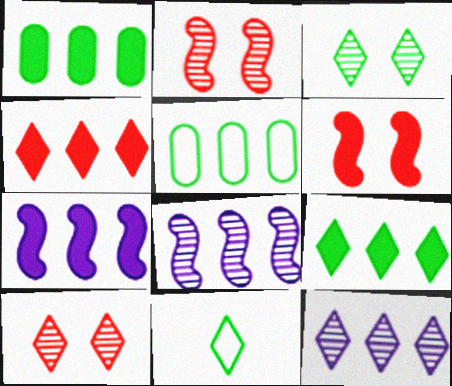[[1, 4, 7], 
[3, 9, 11], 
[4, 5, 8]]